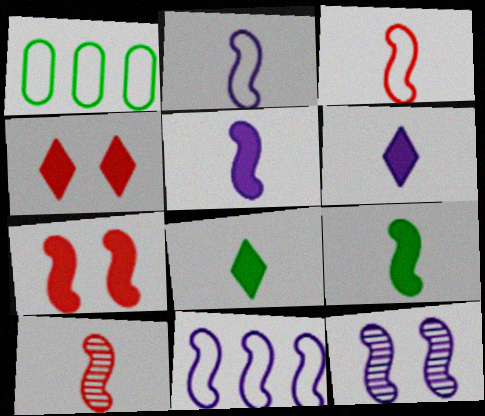[[2, 9, 10], 
[5, 11, 12]]